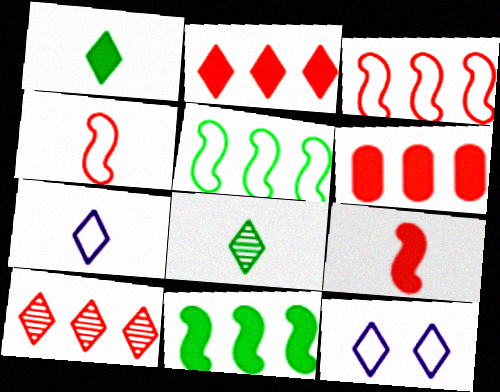[[1, 10, 12], 
[2, 8, 12], 
[3, 6, 10]]